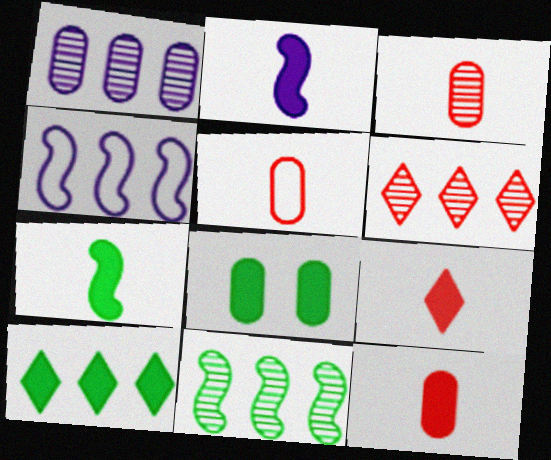[[1, 5, 8], 
[1, 6, 11], 
[3, 5, 12], 
[7, 8, 10]]